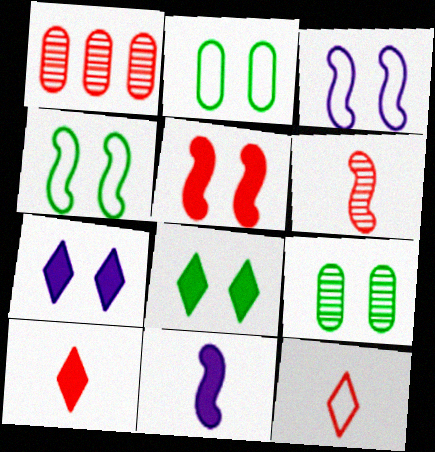[[1, 5, 12], 
[4, 8, 9]]